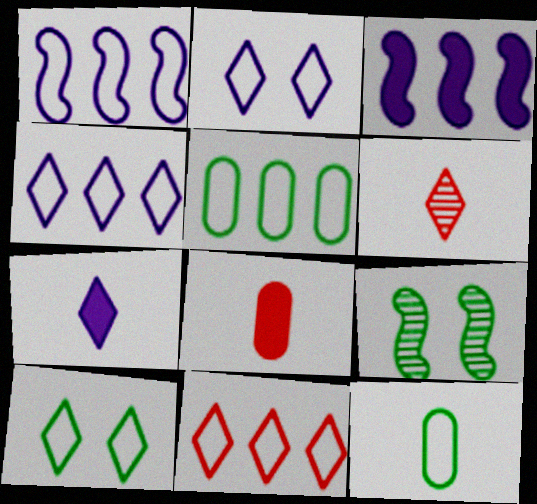[[1, 5, 11], 
[4, 8, 9]]